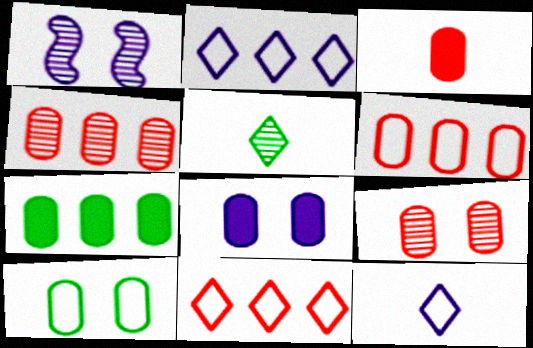[[1, 4, 5], 
[3, 6, 9], 
[3, 7, 8], 
[8, 9, 10]]